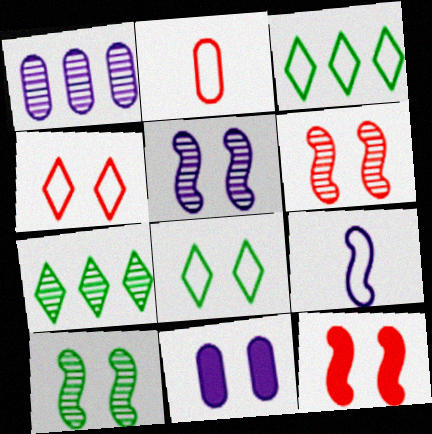[[4, 10, 11], 
[5, 6, 10], 
[6, 8, 11]]